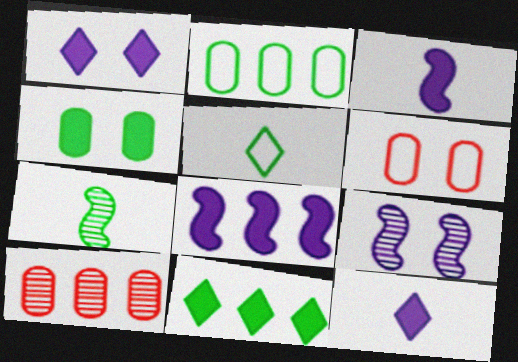[]